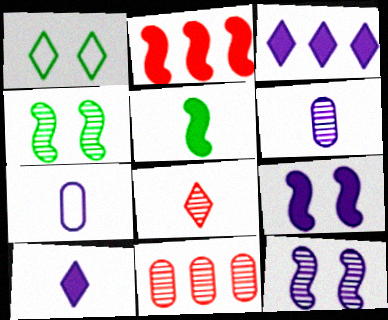[[1, 2, 6], 
[1, 3, 8], 
[2, 5, 9], 
[3, 7, 12], 
[5, 7, 8]]